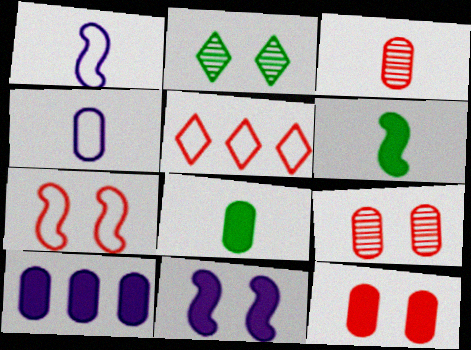[[3, 4, 8], 
[8, 10, 12]]